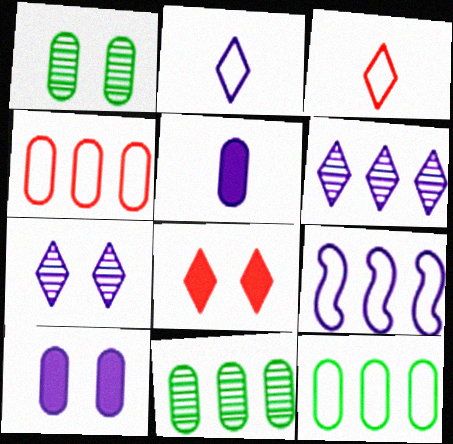[[1, 4, 5], 
[5, 7, 9]]